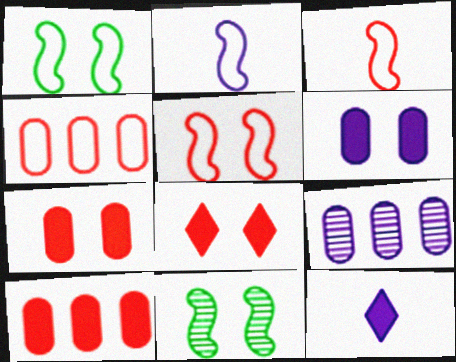[[4, 11, 12]]